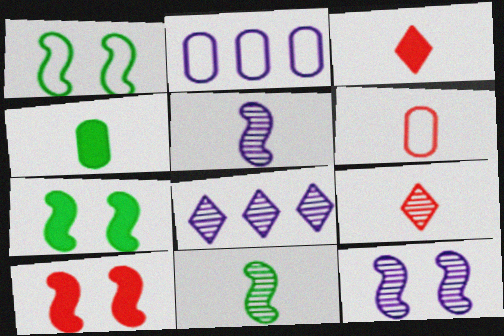[[1, 10, 12], 
[2, 7, 9], 
[6, 7, 8]]